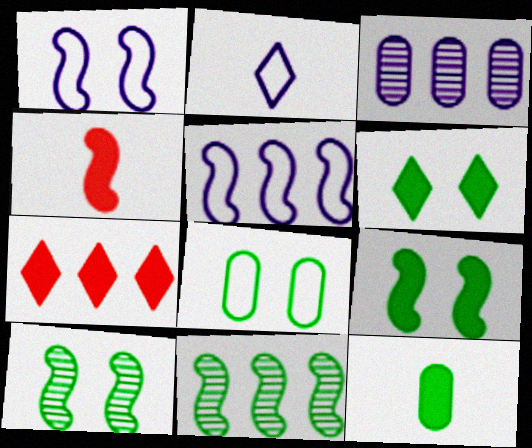[[1, 4, 11], 
[4, 5, 10], 
[6, 8, 10]]